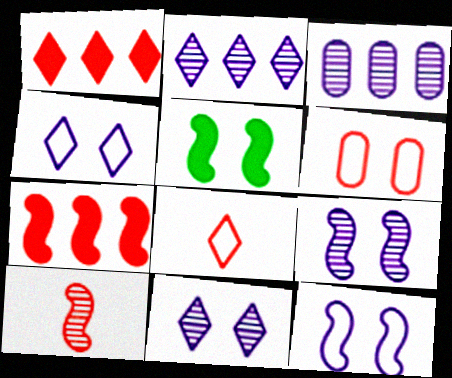[[1, 6, 10], 
[3, 5, 8], 
[5, 6, 11]]